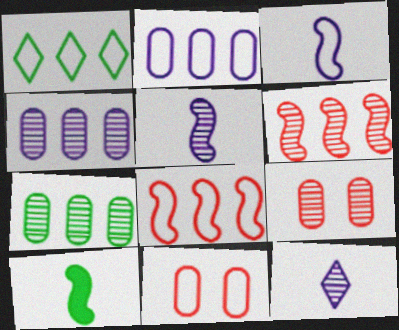[[1, 2, 8], 
[1, 3, 11]]